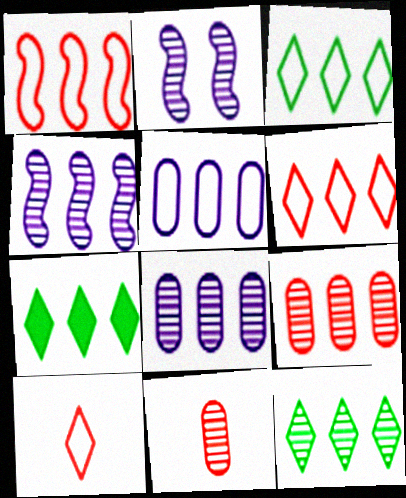[[1, 3, 5], 
[1, 7, 8], 
[2, 11, 12], 
[3, 7, 12], 
[4, 9, 12]]